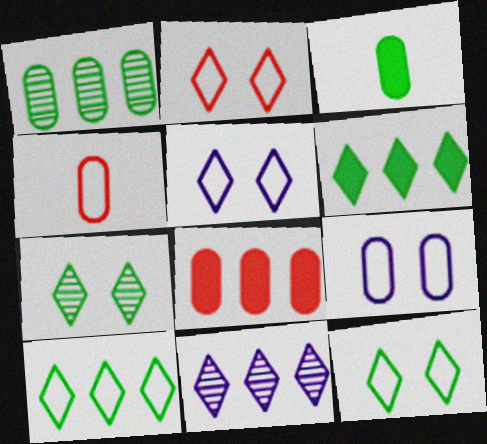[[2, 5, 12]]